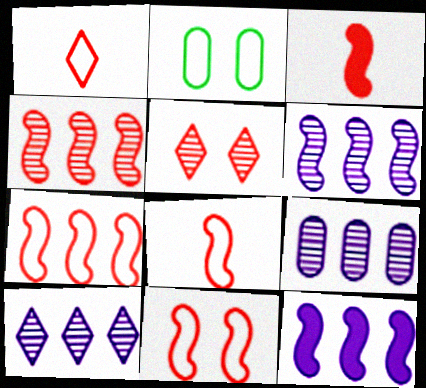[[2, 3, 10], 
[3, 4, 11], 
[6, 9, 10], 
[7, 8, 11]]